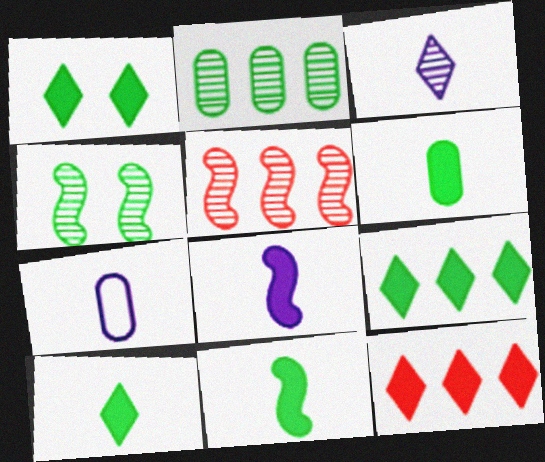[[1, 5, 7], 
[1, 9, 10], 
[3, 7, 8], 
[4, 7, 12], 
[6, 10, 11]]